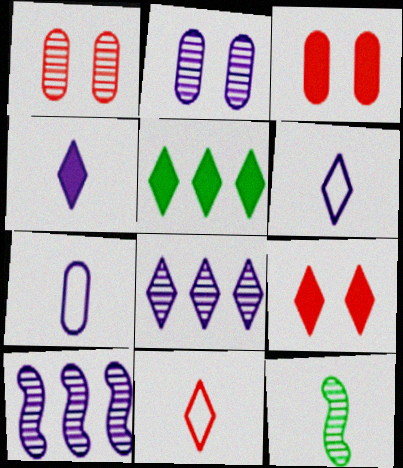[[1, 8, 12], 
[4, 5, 9]]